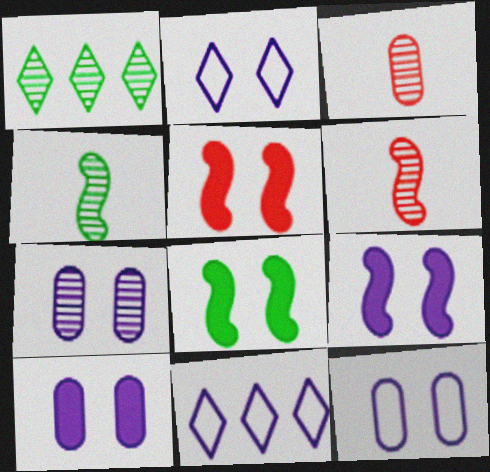[[1, 6, 7], 
[2, 7, 9], 
[3, 8, 11], 
[5, 8, 9], 
[7, 10, 12]]